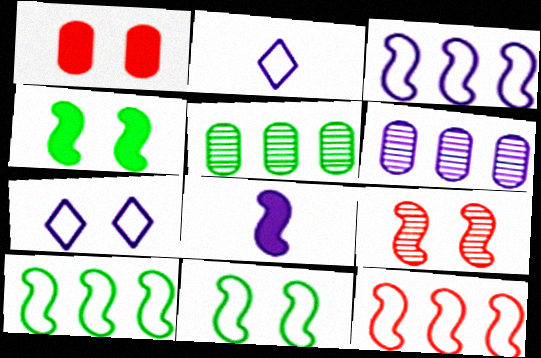[[3, 10, 12], 
[6, 7, 8], 
[8, 9, 10]]